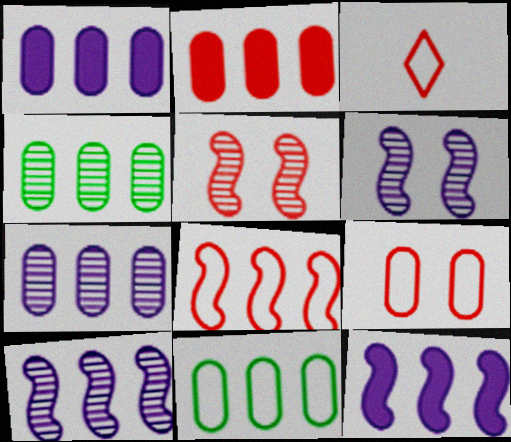[[2, 3, 5], 
[2, 7, 11], 
[3, 8, 9]]